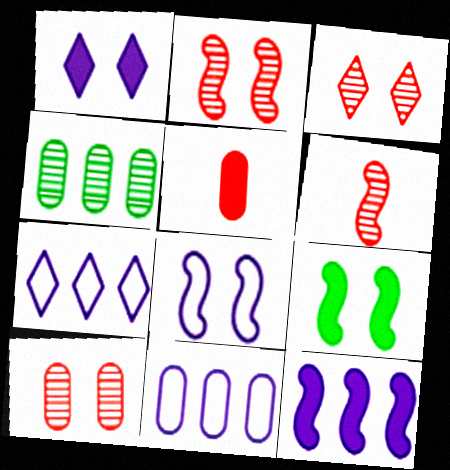[[2, 3, 10], 
[2, 8, 9]]